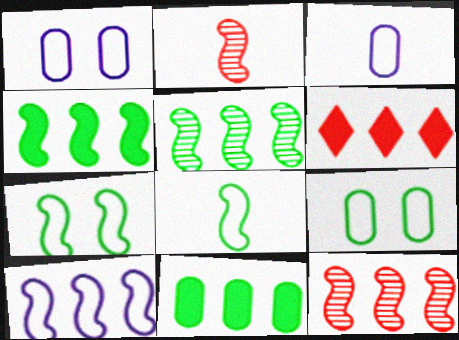[[4, 10, 12]]